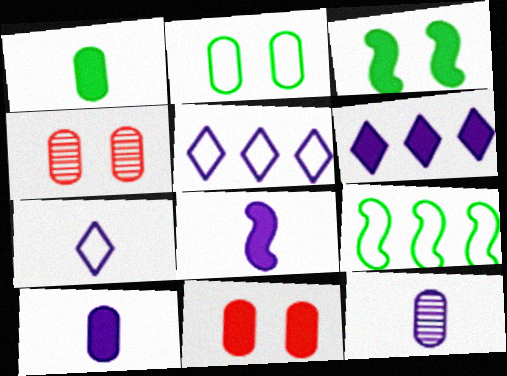[[7, 8, 12]]